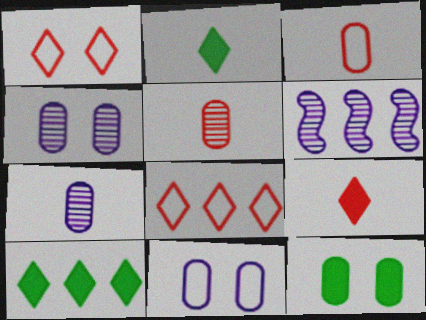[]